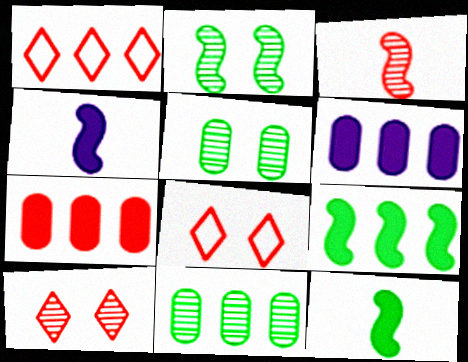[[1, 4, 5], 
[3, 7, 8], 
[4, 8, 11]]